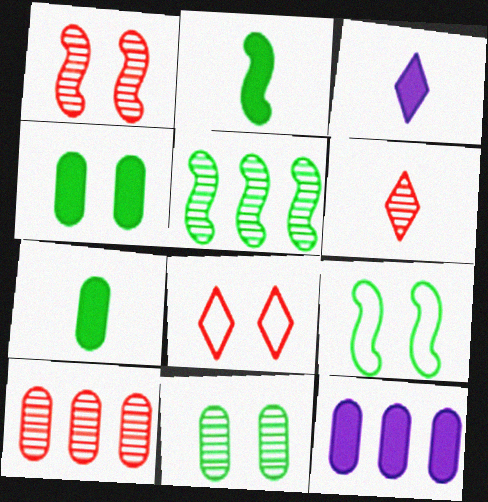[[1, 6, 10], 
[2, 5, 9], 
[3, 9, 10], 
[6, 9, 12]]